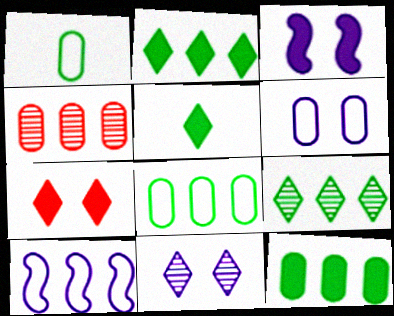[[2, 4, 10], 
[3, 6, 11]]